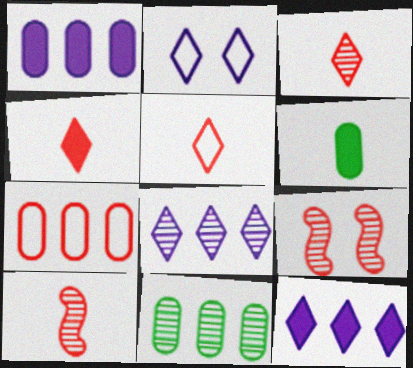[[1, 7, 11], 
[3, 4, 5], 
[4, 7, 9]]